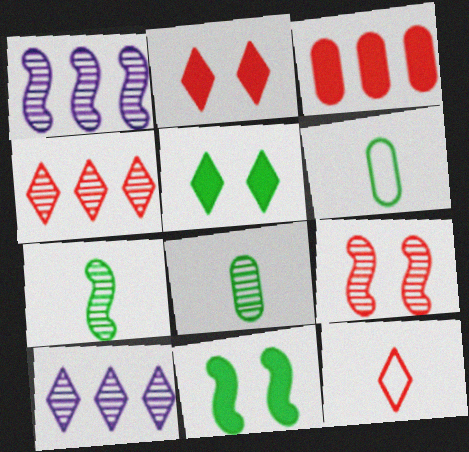[[1, 2, 6], 
[1, 7, 9], 
[2, 4, 12], 
[3, 9, 12], 
[5, 10, 12], 
[8, 9, 10]]